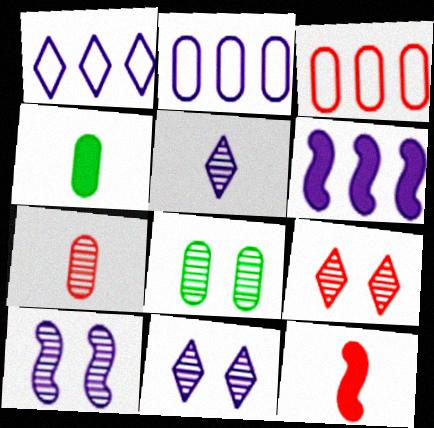[[1, 8, 12], 
[3, 9, 12], 
[8, 9, 10]]